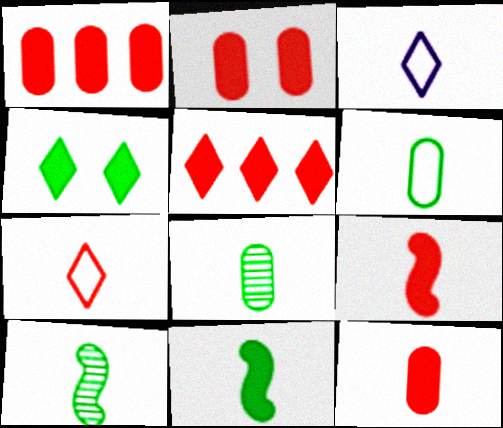[[1, 2, 12], 
[2, 5, 9], 
[3, 8, 9], 
[3, 10, 12]]